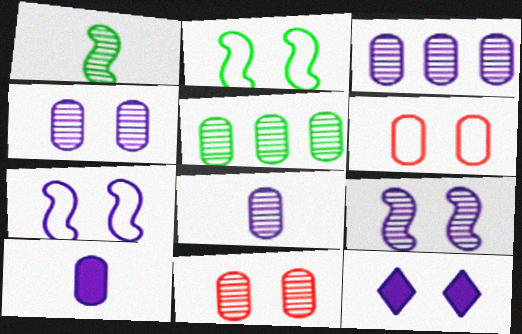[[2, 11, 12], 
[3, 4, 8], 
[4, 7, 12], 
[5, 6, 10], 
[5, 8, 11]]